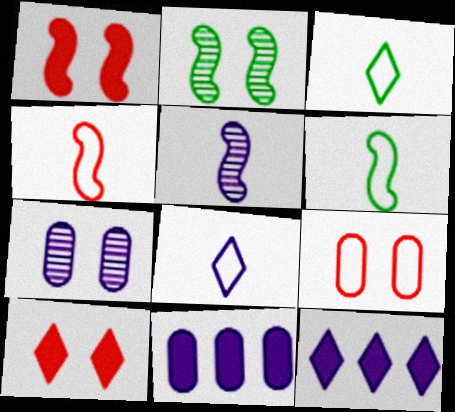[]